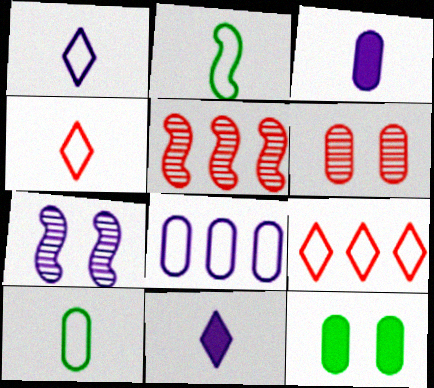[[1, 5, 12], 
[7, 8, 11]]